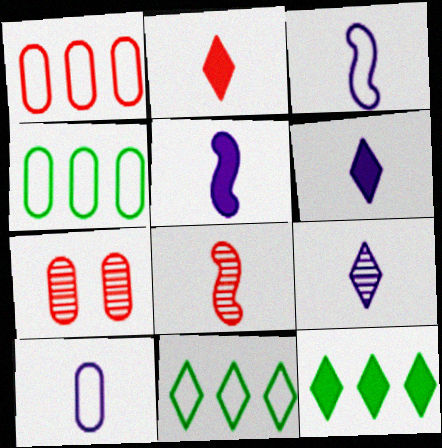[[3, 7, 12], 
[5, 7, 11], 
[5, 9, 10]]